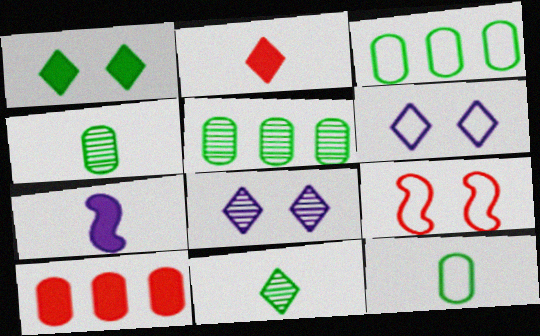[[1, 7, 10]]